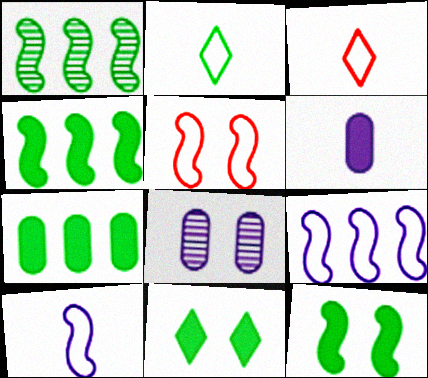[[3, 4, 8], 
[5, 8, 11]]